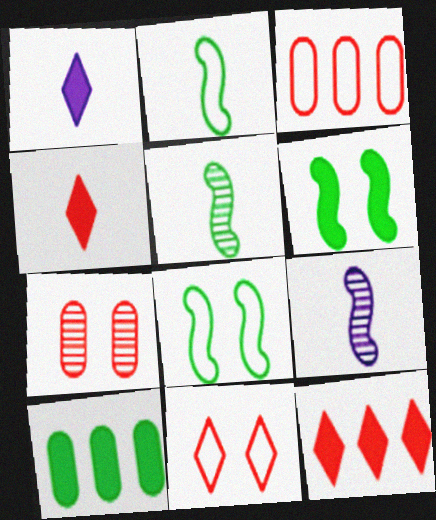[[9, 10, 11]]